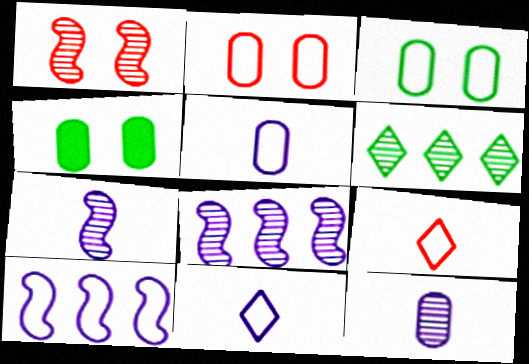[[1, 6, 12], 
[3, 9, 10], 
[4, 8, 9]]